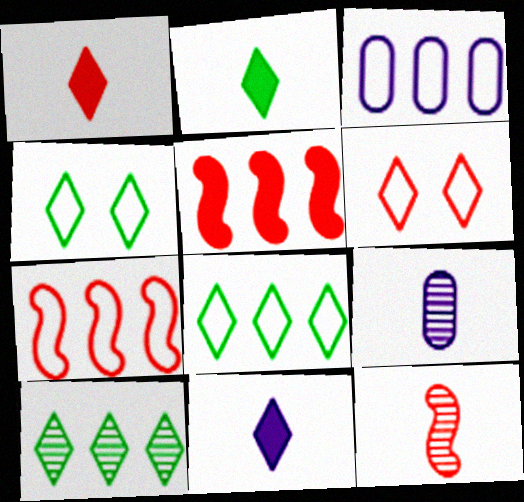[[1, 2, 11], 
[2, 4, 10], 
[3, 5, 10], 
[3, 7, 8], 
[4, 5, 9], 
[6, 10, 11]]